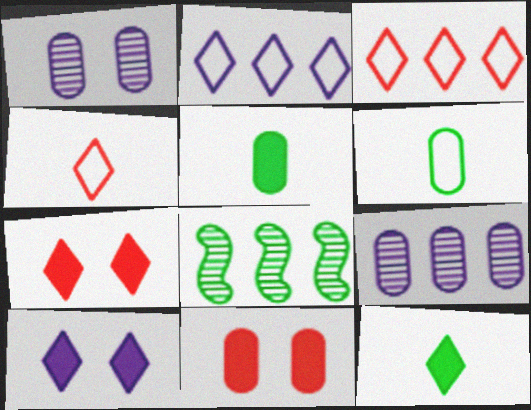[[6, 9, 11]]